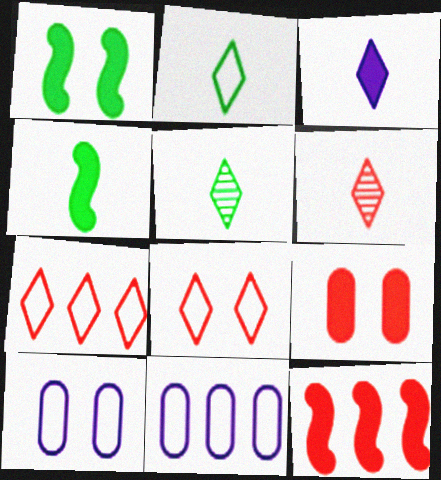[[1, 6, 11], 
[2, 3, 6], 
[5, 10, 12]]